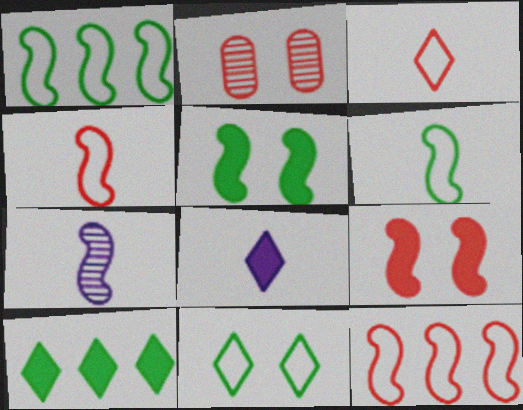[[1, 2, 8], 
[1, 7, 9], 
[5, 7, 12]]